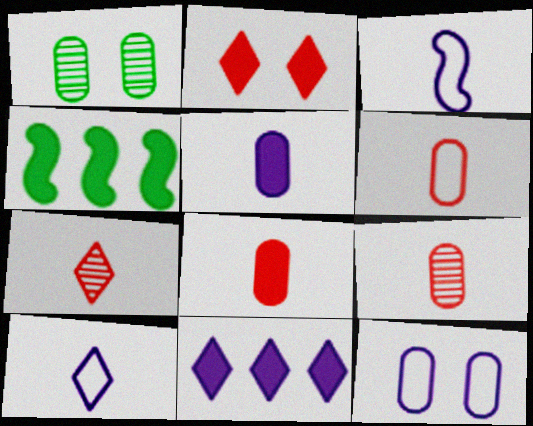[[2, 4, 5], 
[4, 7, 12], 
[6, 8, 9]]